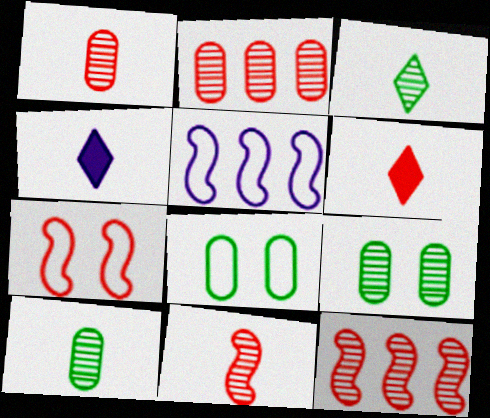[[2, 6, 7], 
[4, 8, 12], 
[5, 6, 9]]